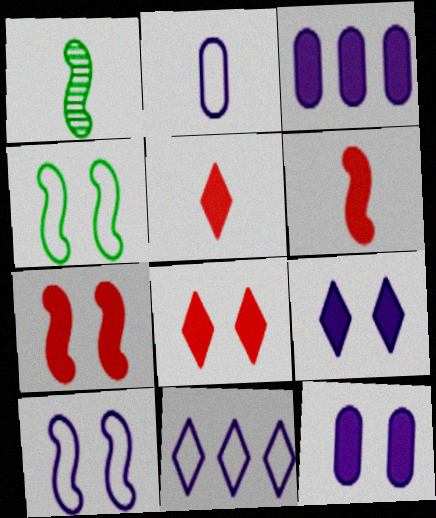[[1, 2, 5], 
[2, 10, 11]]